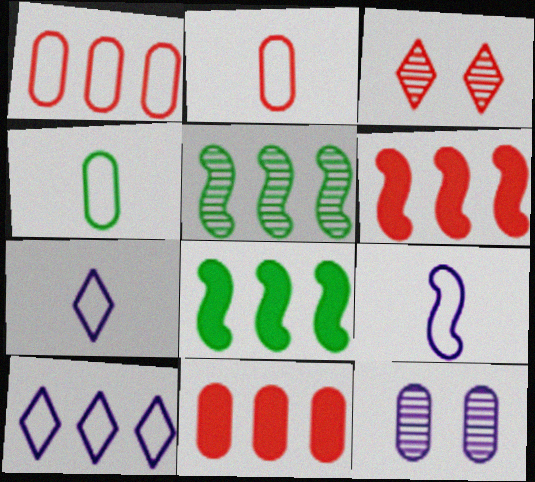[[2, 3, 6], 
[4, 11, 12], 
[5, 10, 11]]